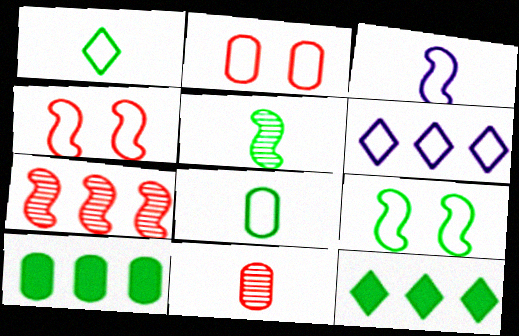[[4, 6, 8], 
[6, 7, 10]]